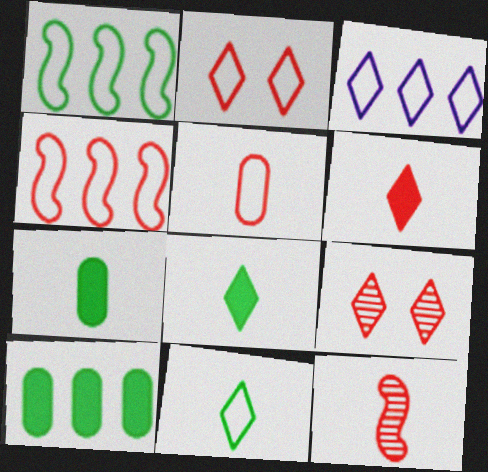[[2, 3, 11], 
[2, 4, 5], 
[3, 8, 9], 
[5, 6, 12]]